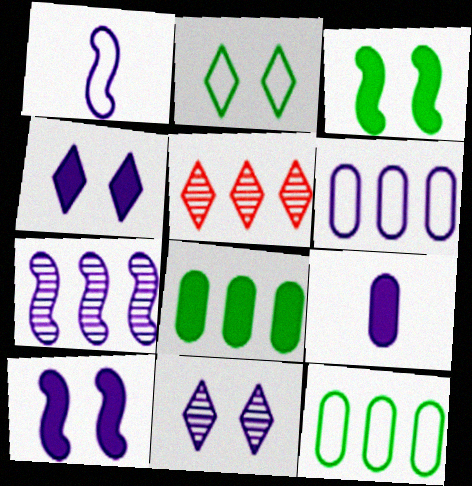[[1, 7, 10]]